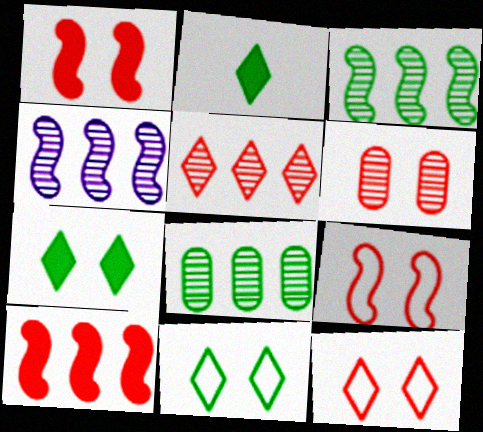[[1, 6, 12], 
[4, 5, 8]]